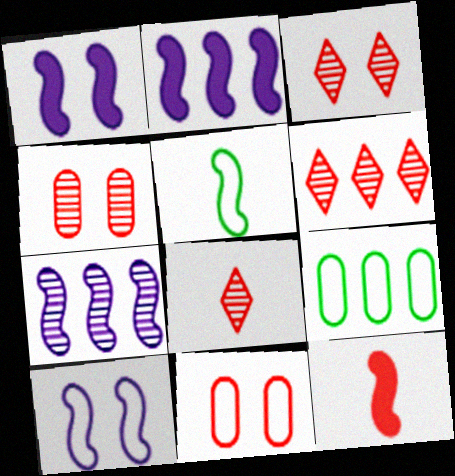[[1, 8, 9], 
[2, 6, 9], 
[3, 6, 8], 
[6, 11, 12]]